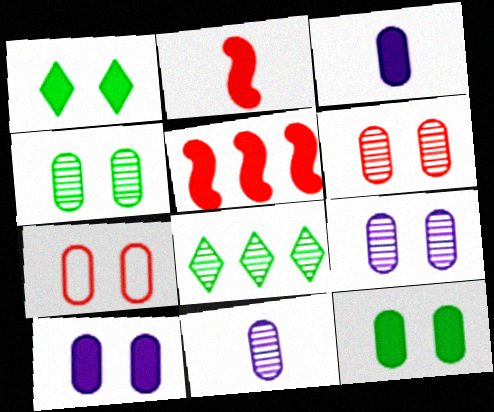[[1, 3, 5], 
[4, 6, 9], 
[4, 7, 10], 
[7, 9, 12]]